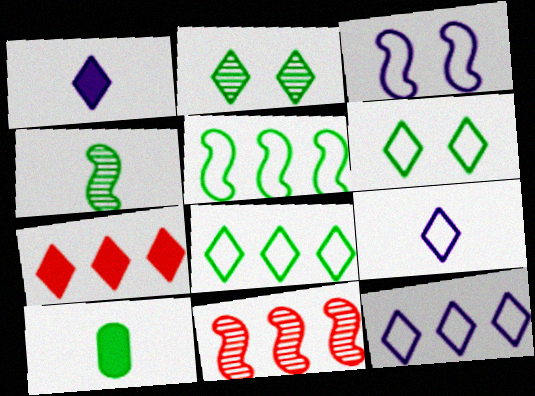[[2, 5, 10], 
[2, 7, 9]]